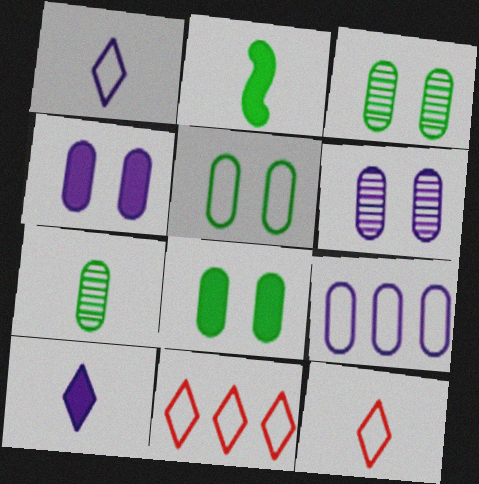[[2, 6, 11], 
[3, 5, 8]]